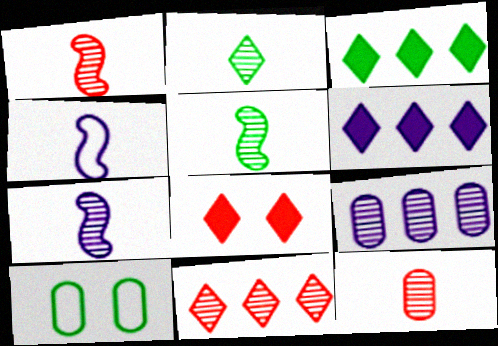[[1, 5, 7], 
[1, 6, 10], 
[2, 7, 12], 
[3, 5, 10]]